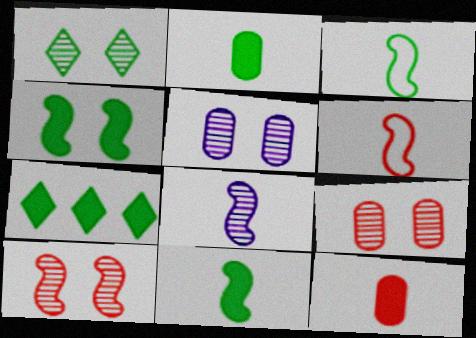[[1, 5, 10], 
[2, 4, 7], 
[5, 6, 7], 
[6, 8, 11]]